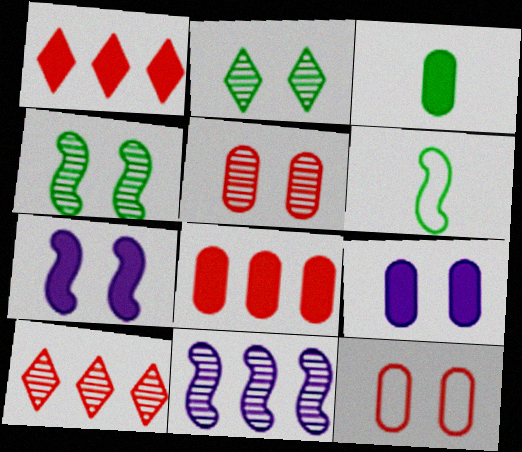[[1, 3, 7], 
[2, 7, 12], 
[3, 8, 9], 
[6, 9, 10]]